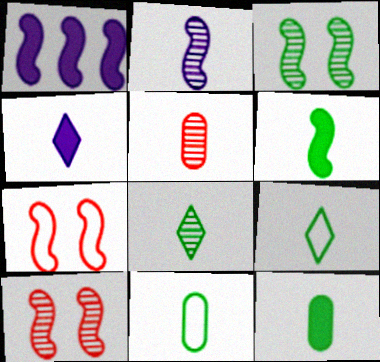[[2, 5, 8], 
[6, 8, 11]]